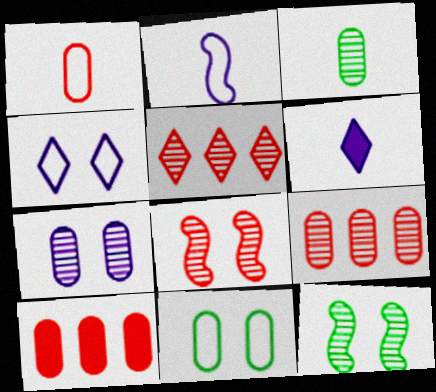[[3, 7, 9]]